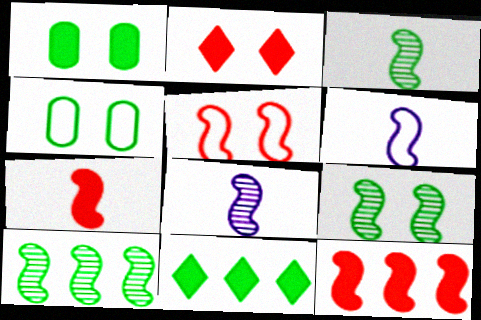[[3, 4, 11], 
[3, 6, 7], 
[3, 9, 10], 
[6, 9, 12]]